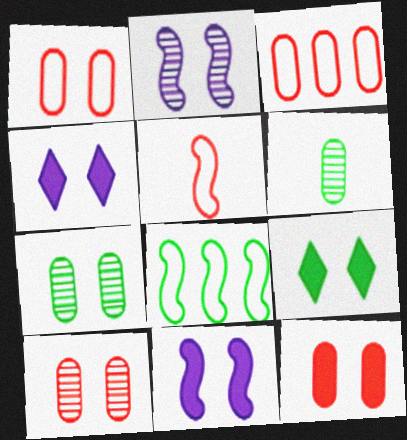[[1, 2, 9], 
[1, 10, 12], 
[6, 8, 9], 
[9, 11, 12]]